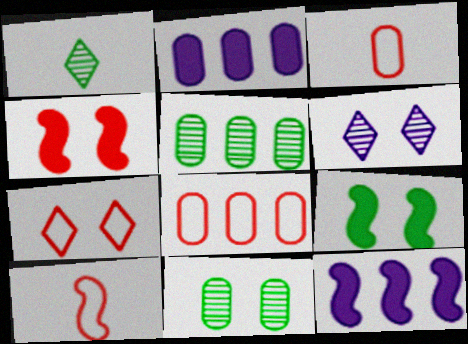[[2, 3, 11], 
[2, 5, 8], 
[7, 8, 10]]